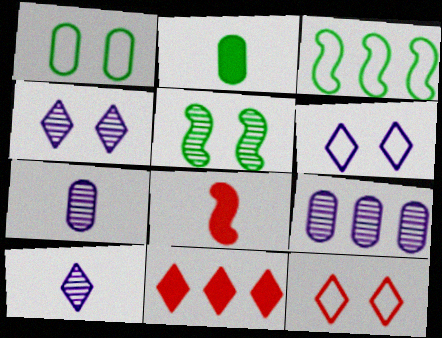[[3, 9, 11]]